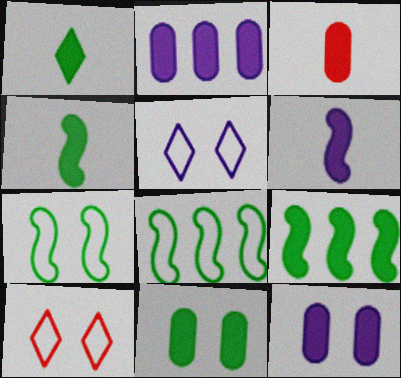[[1, 3, 6], 
[1, 9, 11], 
[2, 3, 11]]